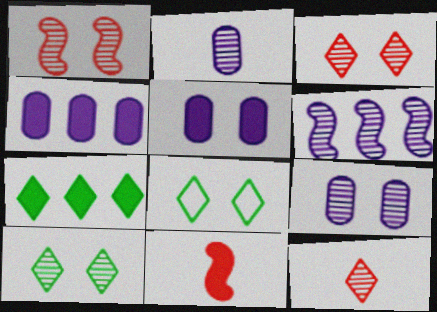[[1, 5, 8], 
[1, 9, 10], 
[5, 7, 11]]